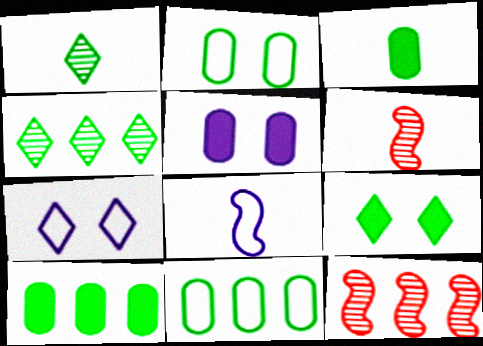[[3, 7, 12], 
[6, 7, 10]]